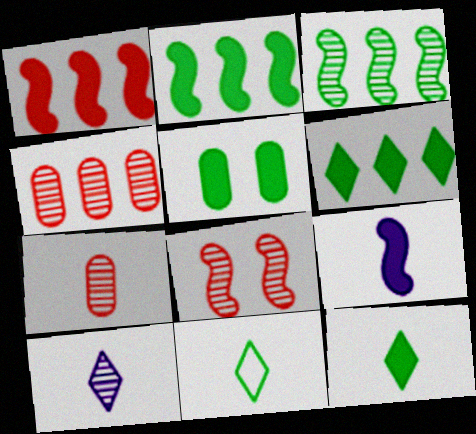[[2, 5, 12], 
[3, 5, 11], 
[7, 9, 11]]